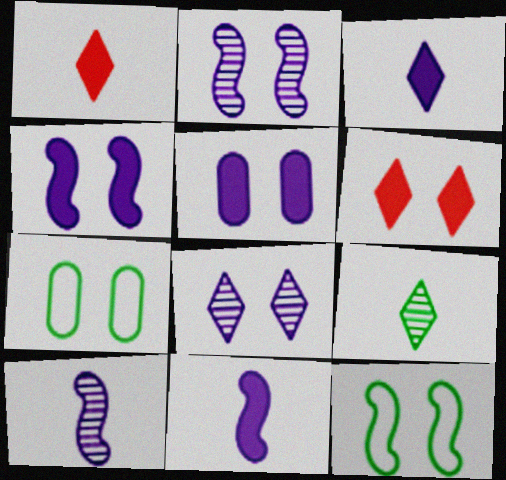[[2, 6, 7]]